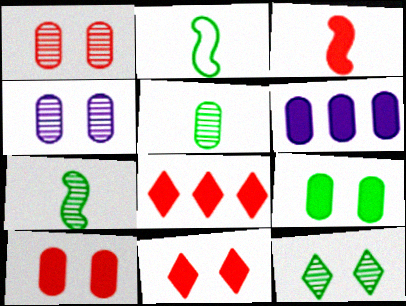[[2, 4, 8], 
[3, 8, 10]]